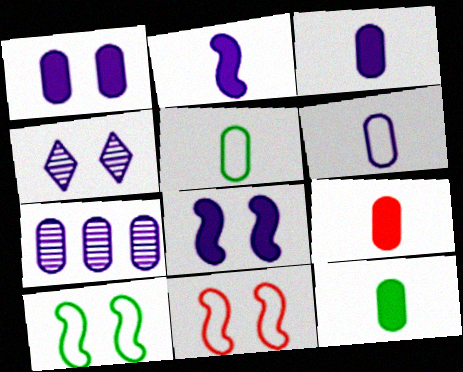[[1, 6, 7], 
[3, 9, 12]]